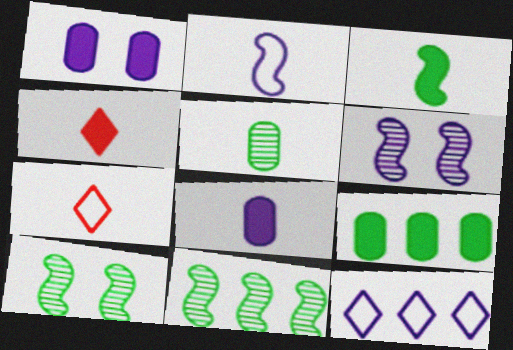[[1, 7, 11], 
[2, 4, 5], 
[3, 4, 8], 
[6, 7, 9], 
[6, 8, 12]]